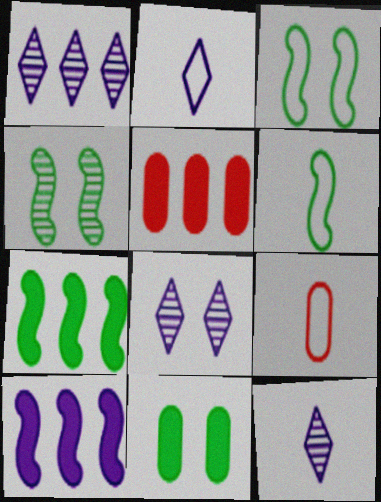[[1, 8, 12], 
[2, 4, 5], 
[2, 6, 9], 
[3, 5, 12], 
[4, 6, 7], 
[5, 6, 8], 
[7, 8, 9]]